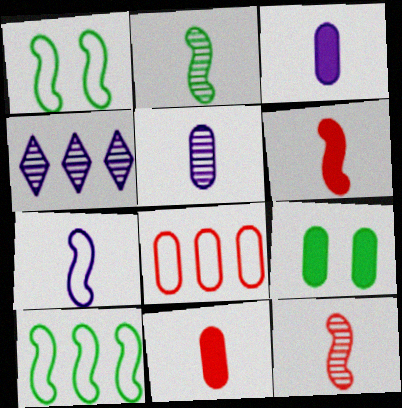[[1, 4, 11], 
[2, 6, 7], 
[5, 8, 9]]